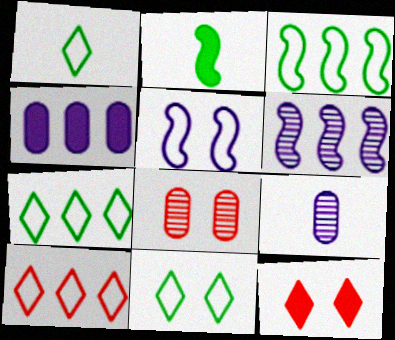[[1, 7, 11], 
[2, 4, 12], 
[3, 9, 12]]